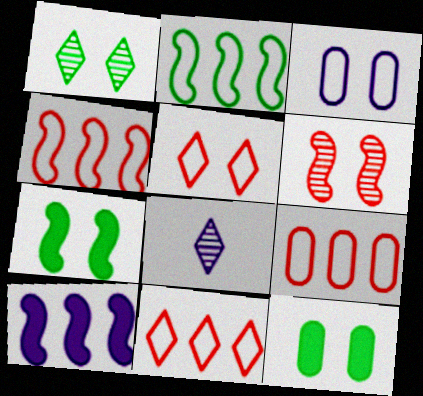[[3, 8, 10], 
[4, 8, 12], 
[4, 9, 11], 
[7, 8, 9]]